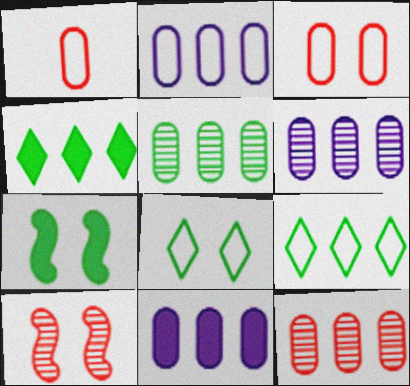[[2, 6, 11], 
[5, 6, 12]]